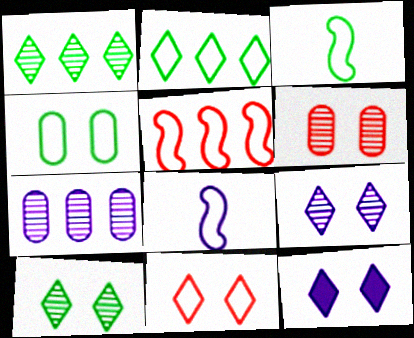[[2, 3, 4], 
[7, 8, 12], 
[10, 11, 12]]